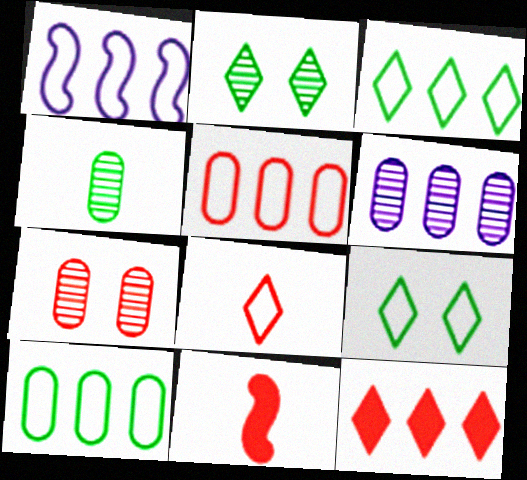[[1, 3, 5], 
[4, 6, 7], 
[6, 9, 11]]